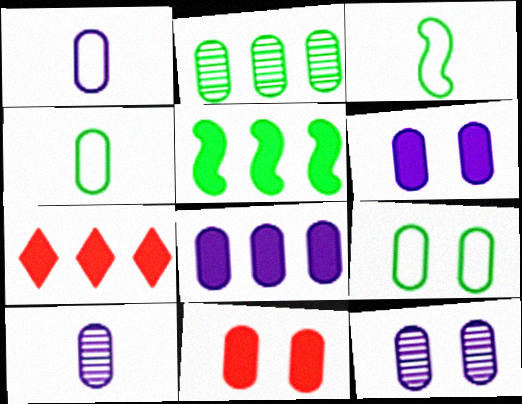[[1, 2, 11], 
[1, 8, 12], 
[3, 7, 12], 
[5, 7, 8], 
[9, 11, 12]]